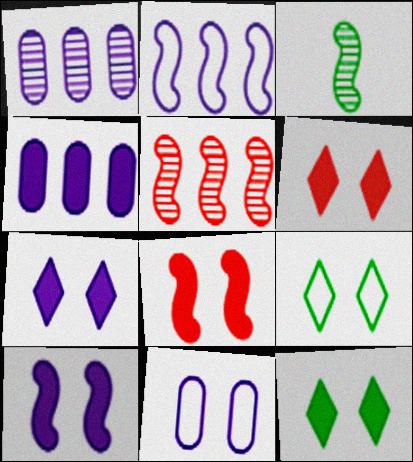[[2, 3, 8], 
[6, 7, 12]]